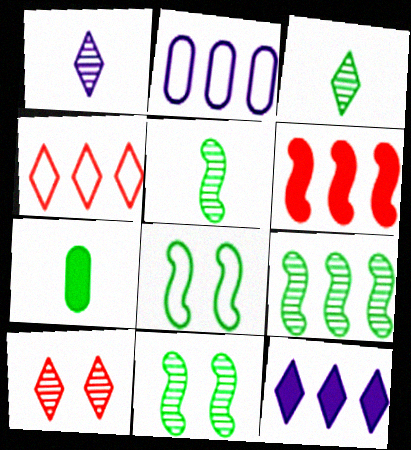[[5, 9, 11]]